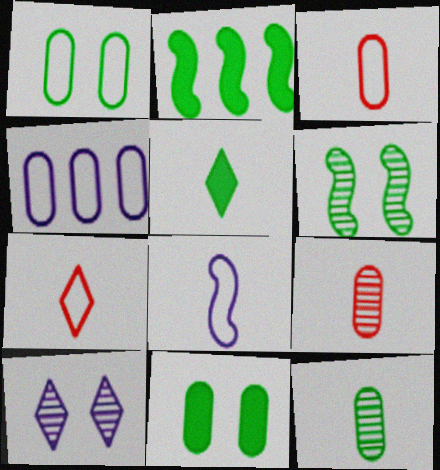[[1, 3, 4], 
[2, 3, 10], 
[2, 5, 11], 
[4, 9, 11], 
[5, 8, 9]]